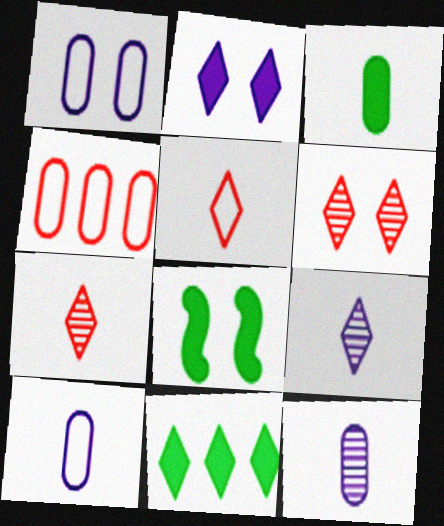[[1, 6, 8], 
[3, 8, 11], 
[4, 8, 9]]